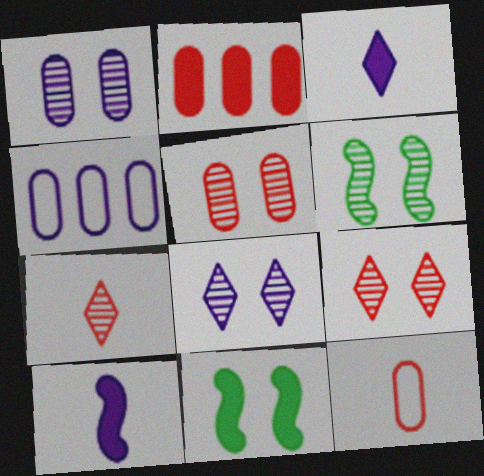[[1, 6, 9], 
[2, 3, 11], 
[2, 5, 12], 
[4, 7, 11], 
[4, 8, 10], 
[5, 6, 8]]